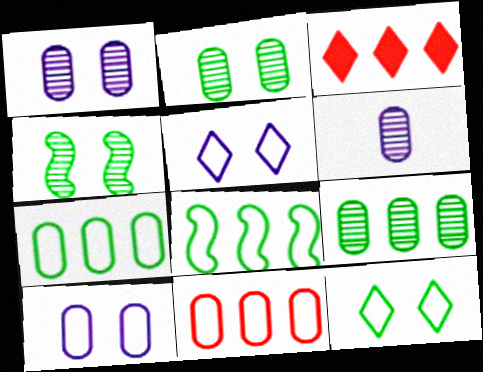[]